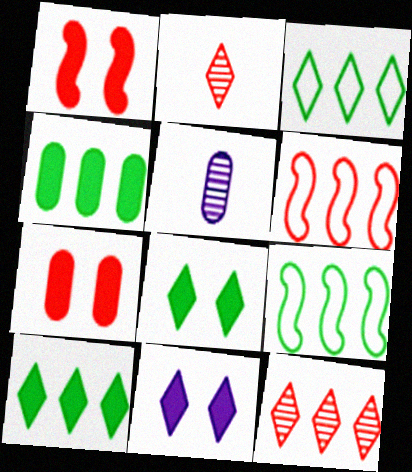[[1, 3, 5], 
[2, 3, 11], 
[2, 6, 7], 
[5, 6, 8]]